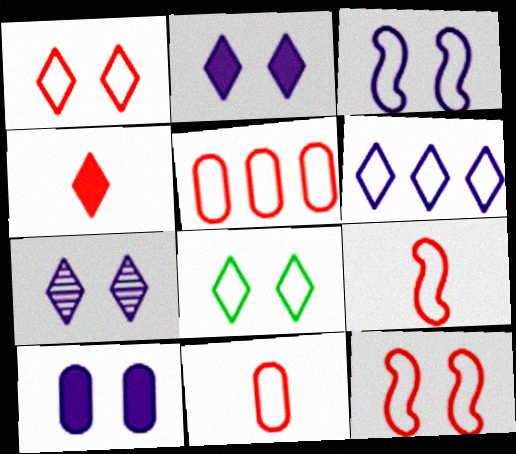[[1, 5, 9], 
[3, 7, 10]]